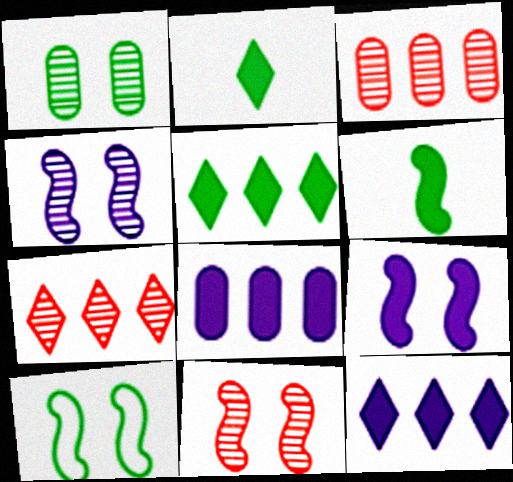[[9, 10, 11]]